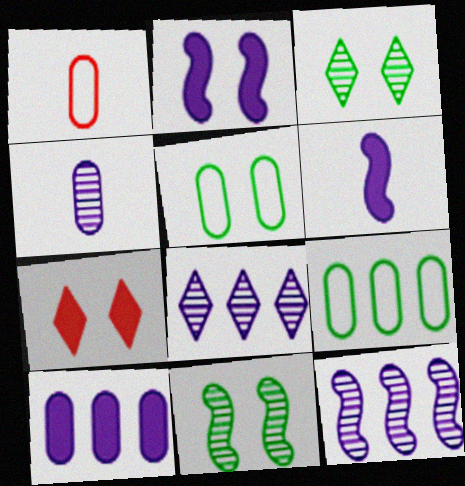[]